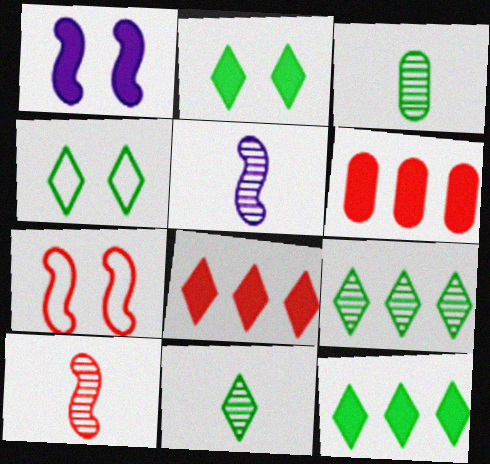[[4, 5, 6], 
[4, 11, 12]]